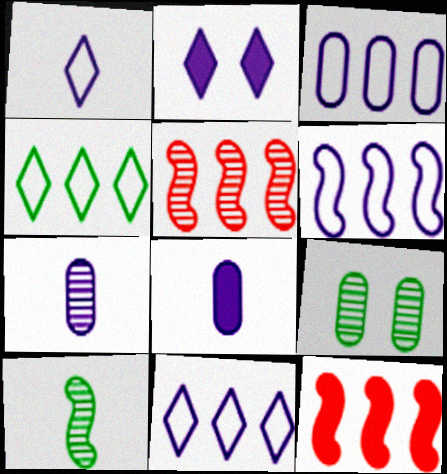[[1, 9, 12], 
[2, 6, 7], 
[3, 6, 11]]